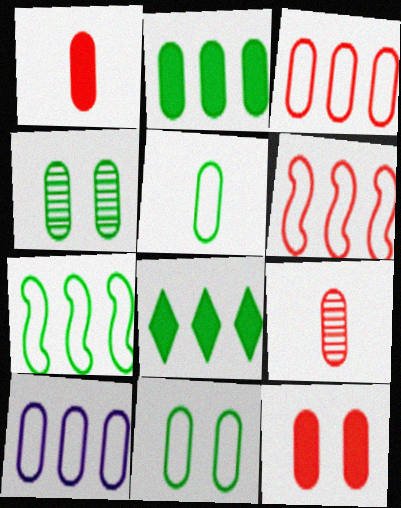[[1, 4, 10], 
[2, 4, 5], 
[3, 9, 12]]